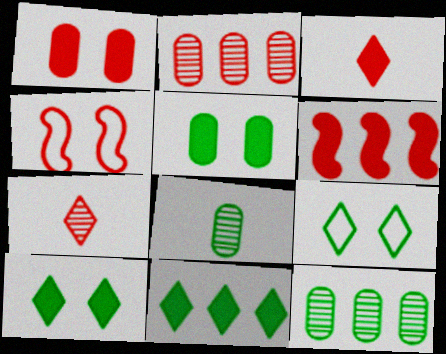[[1, 3, 6], 
[2, 3, 4]]